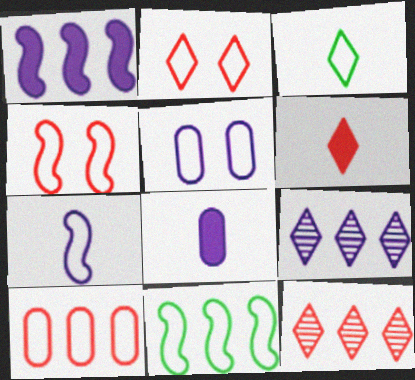[[2, 6, 12], 
[4, 7, 11]]